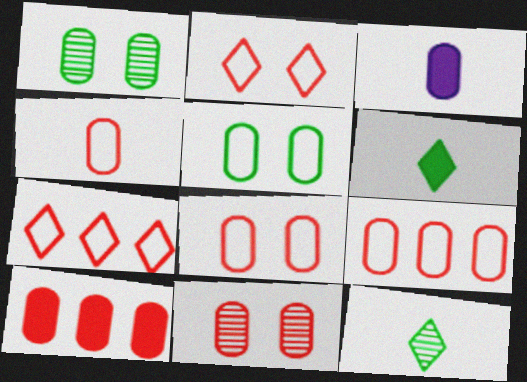[[1, 3, 9], 
[4, 8, 9], 
[4, 10, 11]]